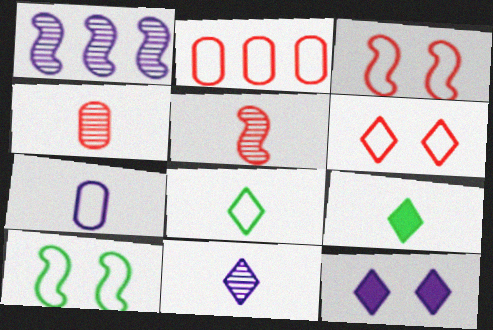[[1, 7, 12], 
[5, 7, 9]]